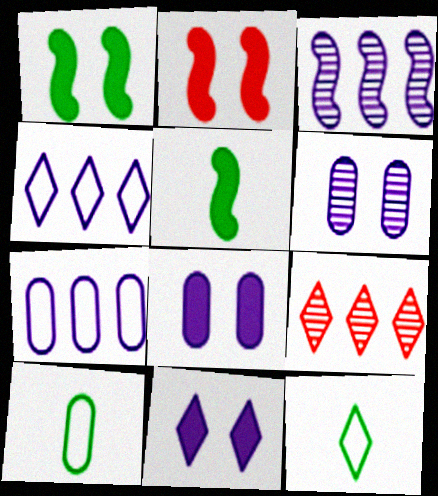[[9, 11, 12]]